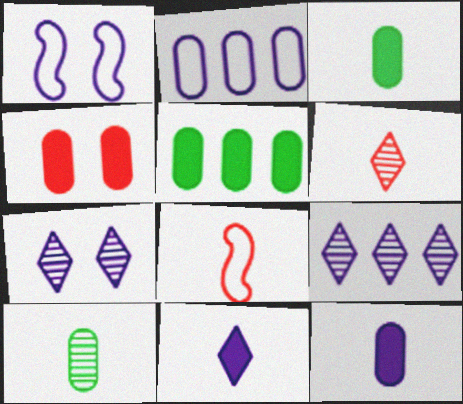[[1, 5, 6], 
[1, 9, 12], 
[2, 4, 10], 
[4, 5, 12], 
[5, 7, 8], 
[8, 10, 11]]